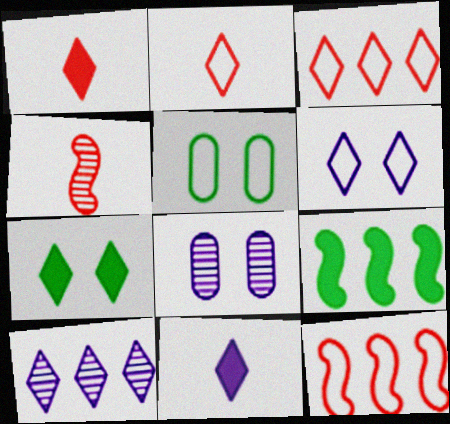[[2, 7, 10], 
[2, 8, 9], 
[6, 10, 11]]